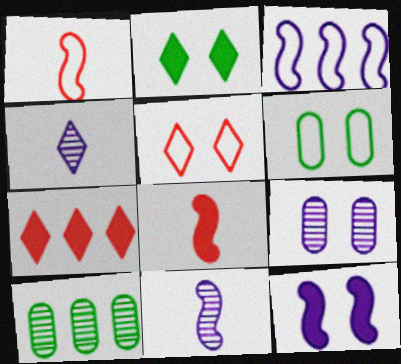[[3, 7, 10], 
[3, 11, 12], 
[6, 7, 11]]